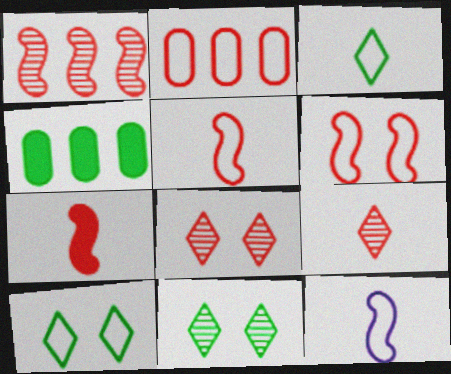[[1, 6, 7], 
[2, 7, 8], 
[2, 10, 12], 
[4, 8, 12]]